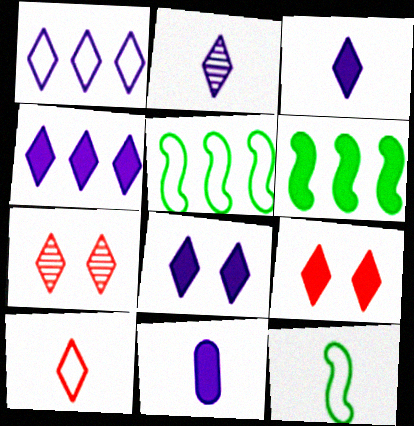[[1, 2, 8], 
[3, 4, 8], 
[5, 7, 11], 
[6, 9, 11]]